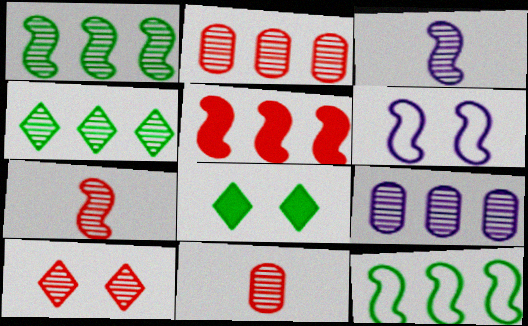[[2, 7, 10]]